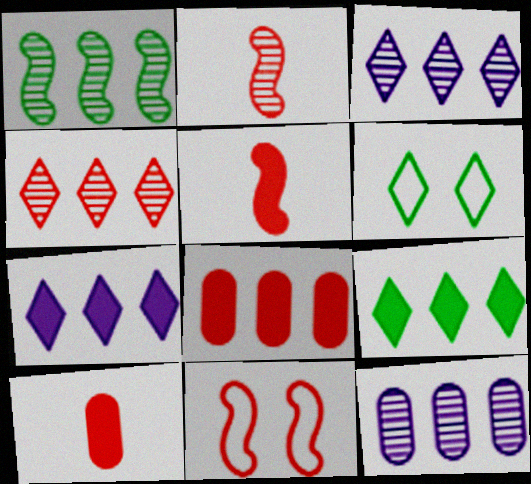[[1, 4, 12], 
[4, 10, 11], 
[5, 6, 12]]